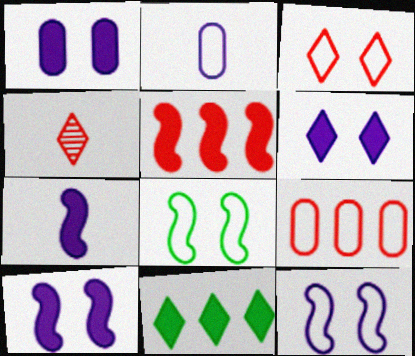[[1, 6, 10]]